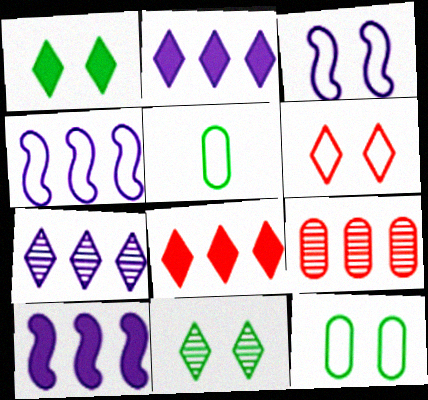[[3, 6, 12], 
[4, 5, 6]]